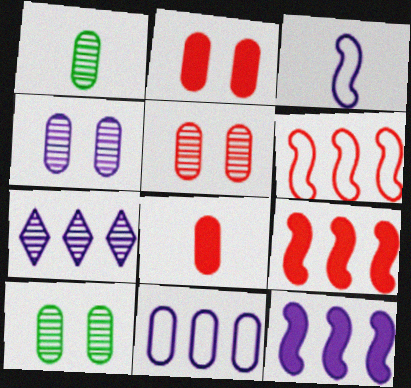[[1, 2, 11], 
[4, 5, 10], 
[7, 11, 12], 
[8, 10, 11]]